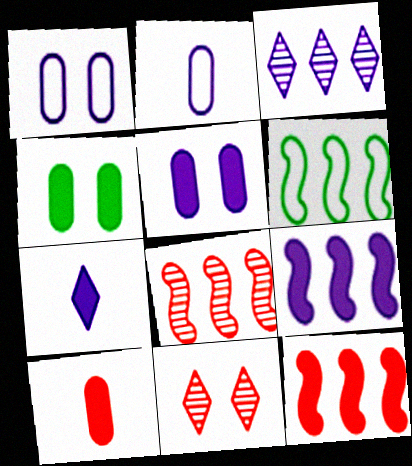[[4, 7, 12], 
[5, 7, 9], 
[6, 8, 9]]